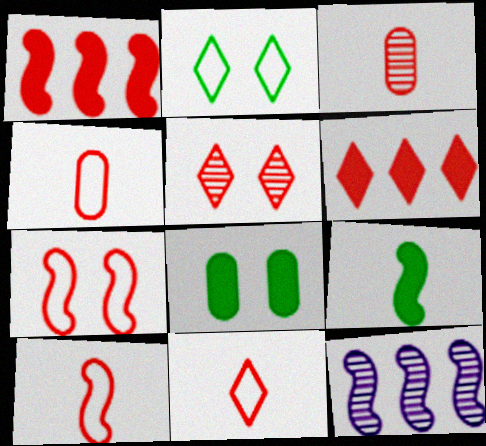[[1, 4, 5], 
[3, 6, 7], 
[4, 10, 11], 
[5, 6, 11], 
[7, 9, 12], 
[8, 11, 12]]